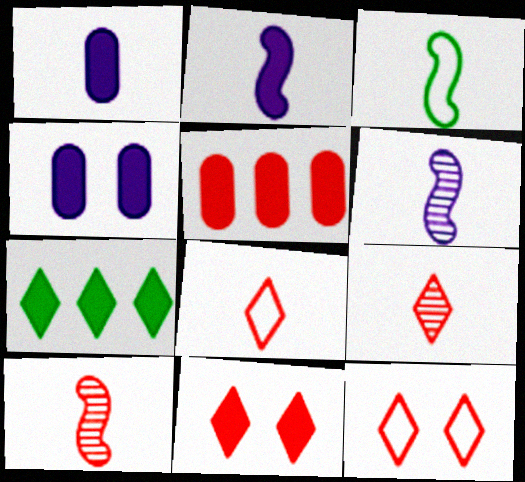[[1, 3, 9], 
[2, 3, 10], 
[5, 10, 12]]